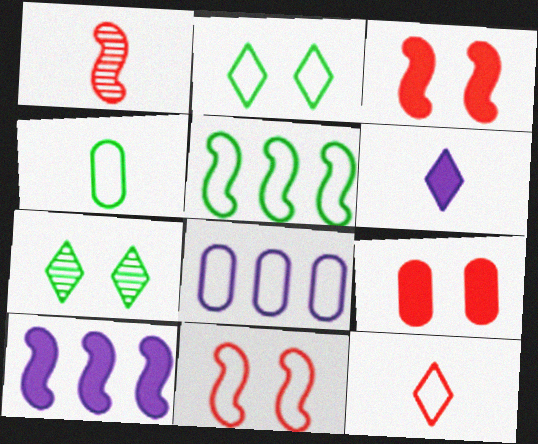[[1, 4, 6], 
[2, 4, 5]]